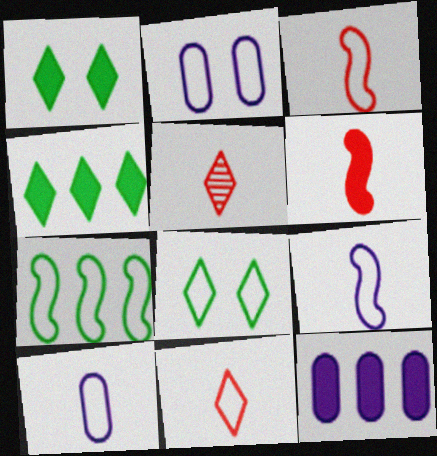[[1, 6, 12], 
[2, 7, 11]]